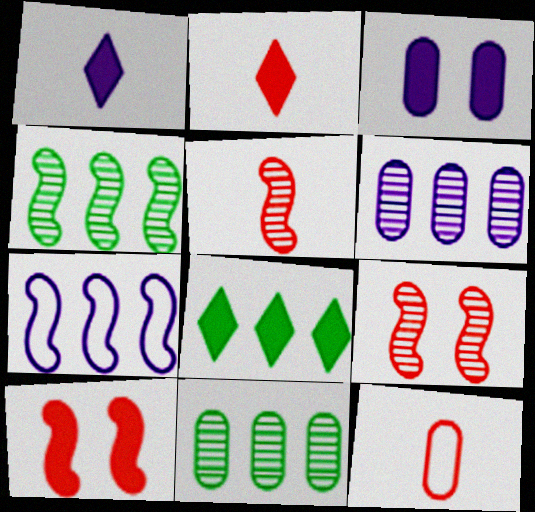[[2, 5, 12], 
[3, 11, 12]]